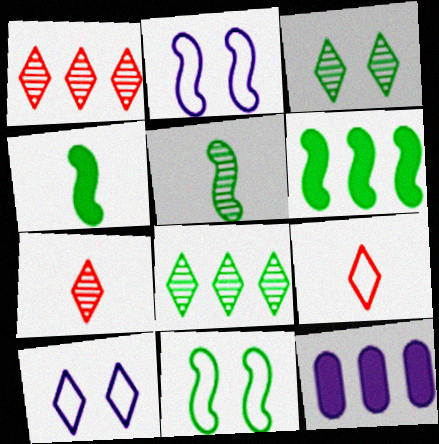[[5, 6, 11], 
[7, 11, 12]]